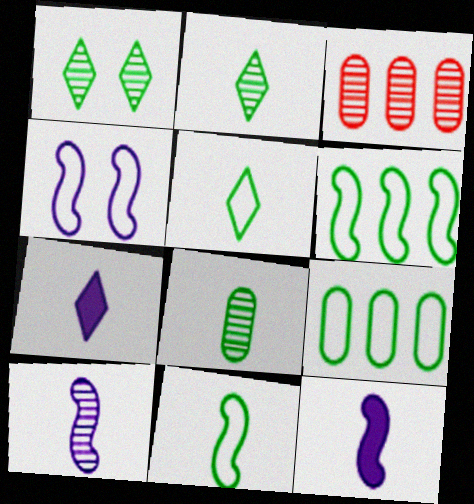[[1, 3, 10]]